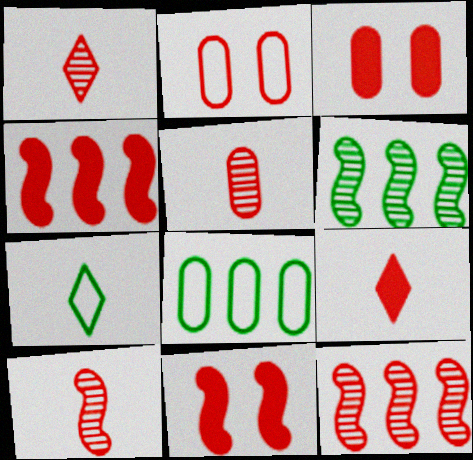[[1, 2, 4], 
[1, 5, 10], 
[2, 9, 12], 
[3, 4, 9]]